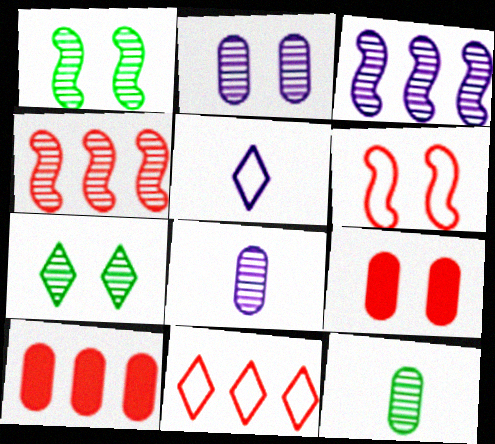[[1, 5, 10], 
[4, 7, 8], 
[4, 10, 11]]